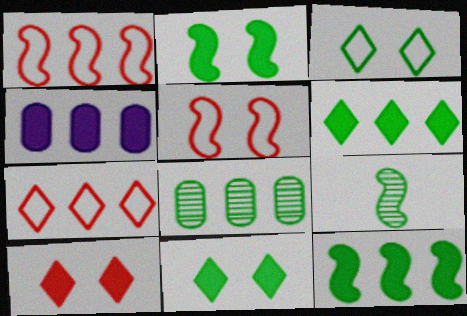[]